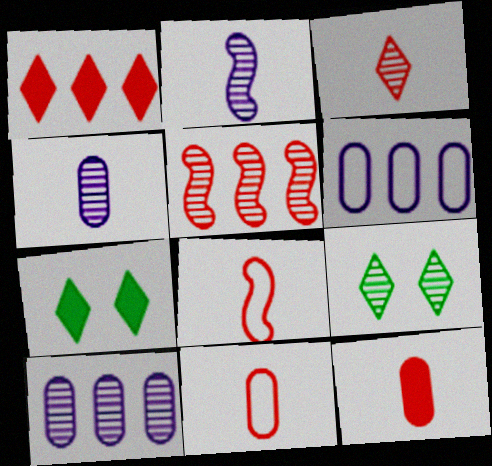[[3, 8, 12], 
[4, 5, 9], 
[7, 8, 10]]